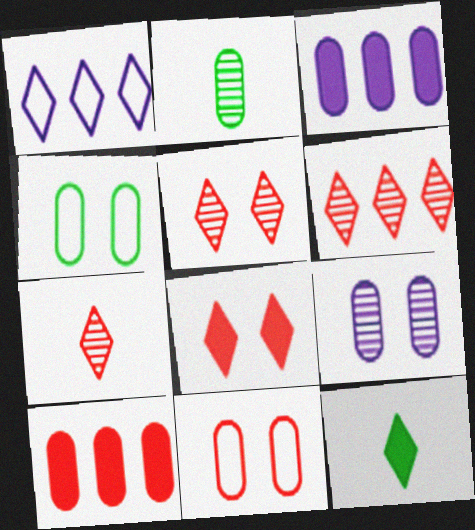[[1, 5, 12], 
[2, 3, 11], 
[5, 6, 7]]